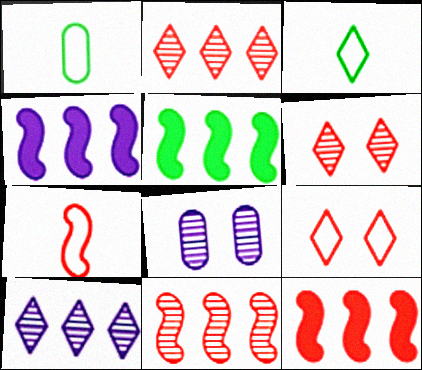[[1, 4, 6], 
[3, 8, 12], 
[4, 5, 12]]